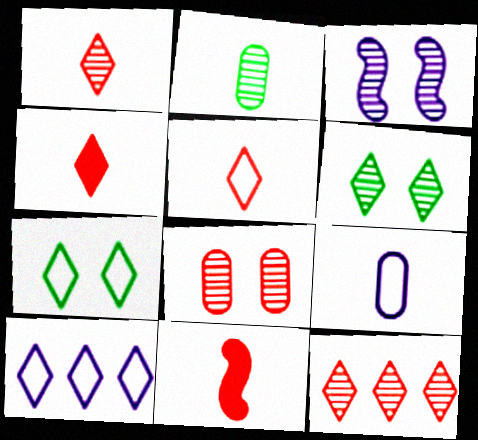[[1, 4, 5], 
[2, 3, 12], 
[3, 6, 8], 
[4, 6, 10], 
[5, 7, 10]]